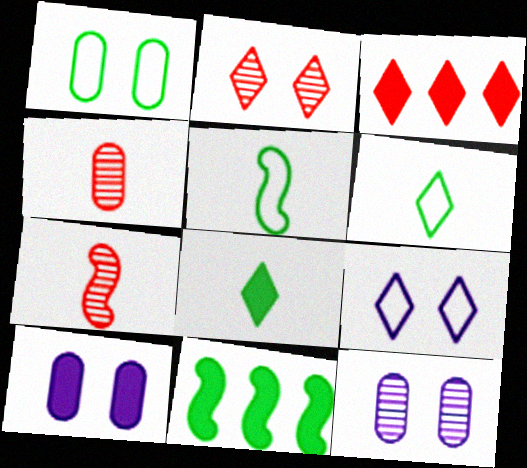[[3, 5, 12], 
[4, 9, 11]]